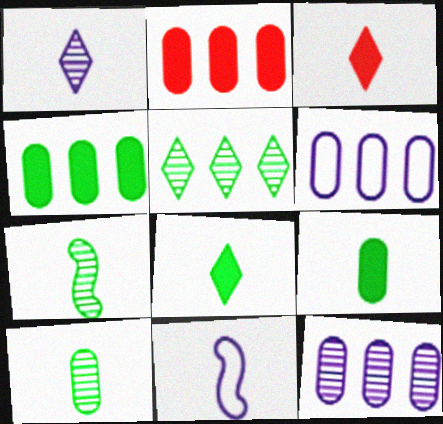[[3, 10, 11]]